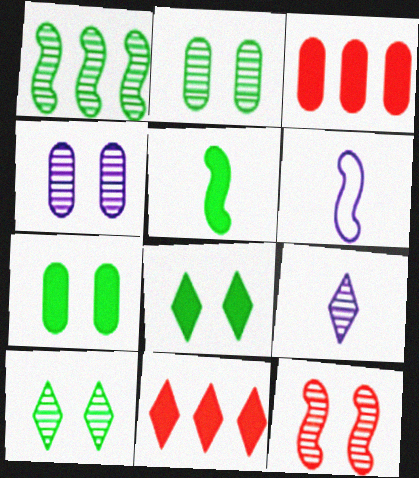[[2, 6, 11], 
[3, 6, 10], 
[4, 10, 12]]